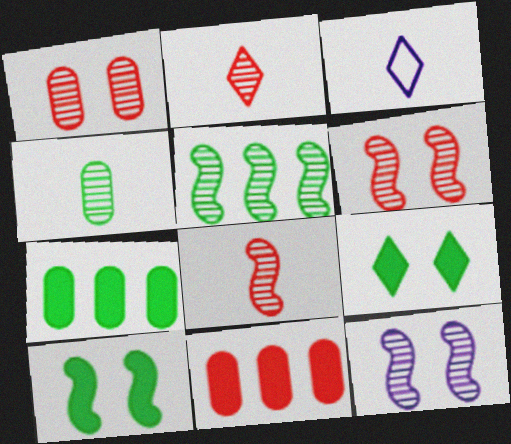[[3, 6, 7], 
[5, 8, 12]]